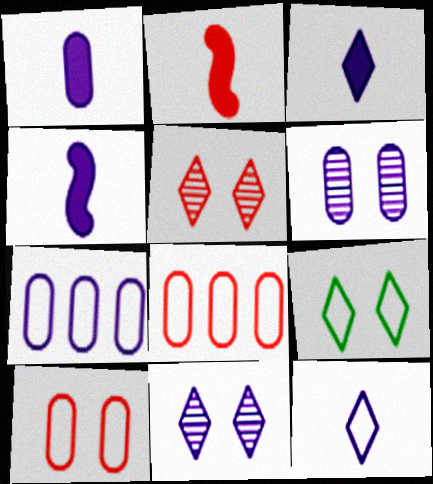[[1, 3, 4], 
[1, 6, 7], 
[2, 5, 8], 
[4, 7, 11]]